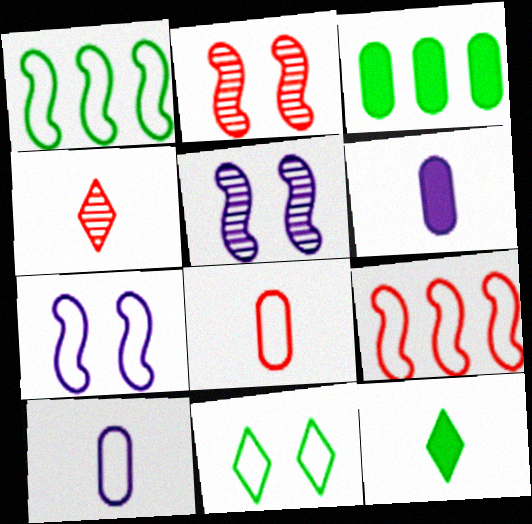[[3, 4, 7], 
[9, 10, 11]]